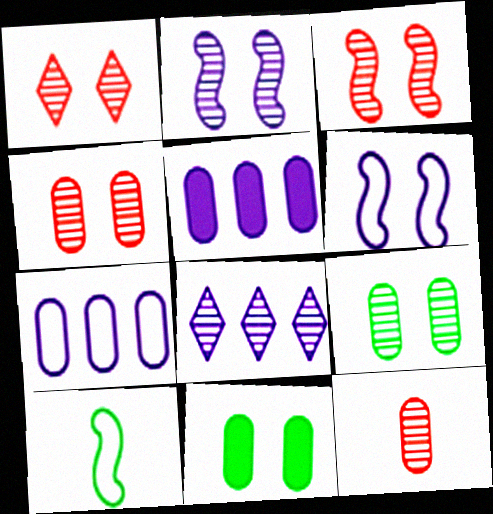[[1, 2, 9], 
[1, 3, 4], 
[1, 5, 10], 
[1, 6, 11], 
[7, 11, 12]]